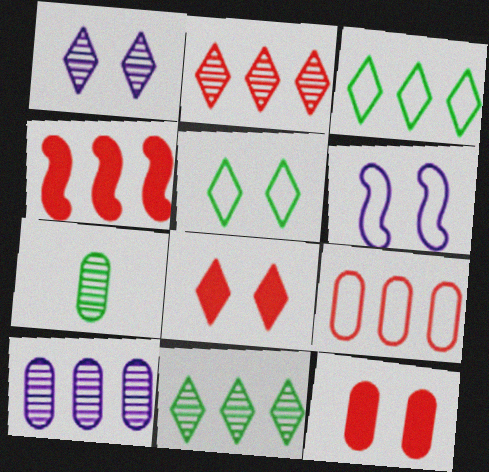[[1, 5, 8], 
[2, 4, 9], 
[3, 4, 10]]